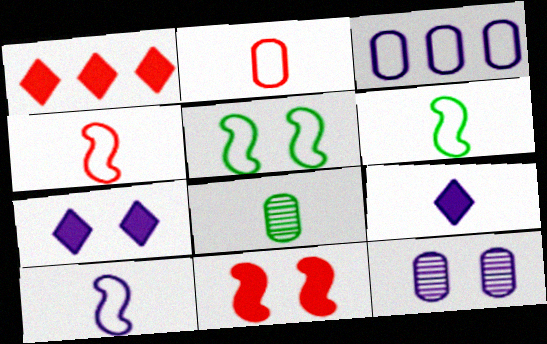[[1, 6, 12], 
[4, 6, 10], 
[4, 8, 9]]